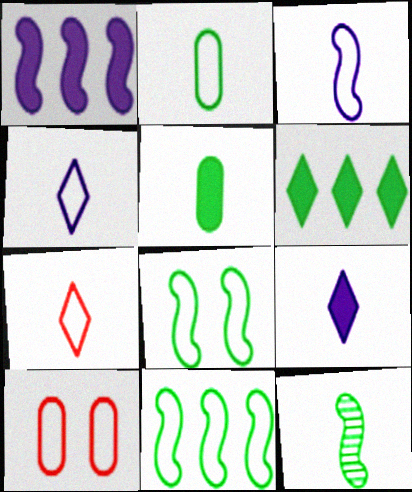[[2, 3, 7], 
[4, 10, 11]]